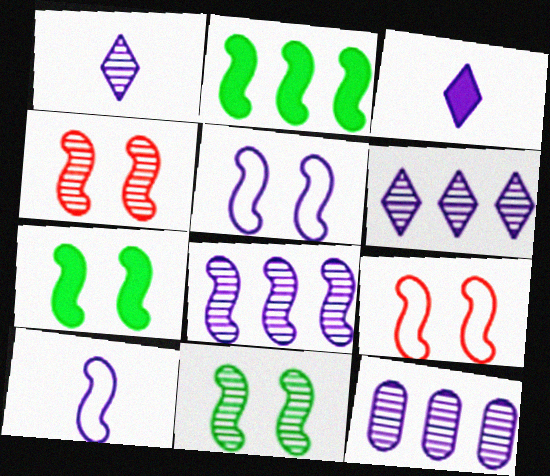[[2, 4, 10], 
[3, 5, 12], 
[4, 5, 7], 
[6, 8, 12]]